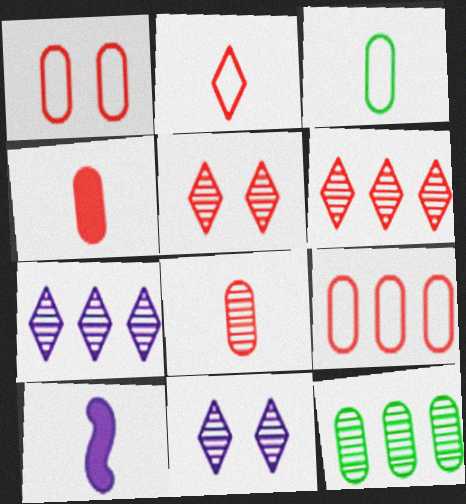[]